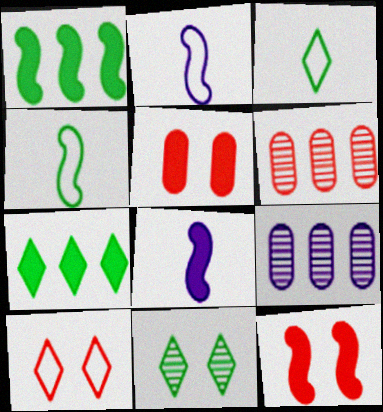[[1, 8, 12], 
[3, 7, 11], 
[3, 9, 12], 
[5, 7, 8]]